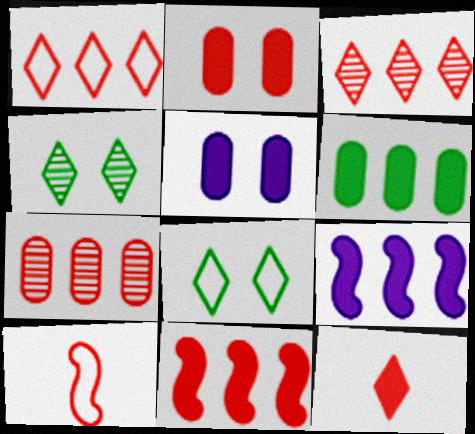[[1, 7, 11], 
[2, 3, 10], 
[2, 11, 12]]